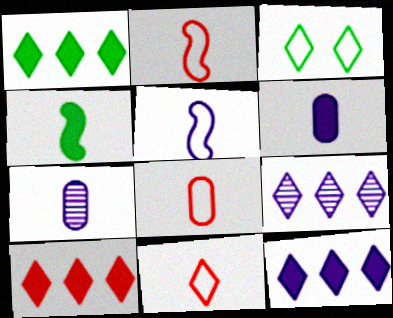[[1, 10, 12], 
[2, 8, 11], 
[4, 7, 11]]